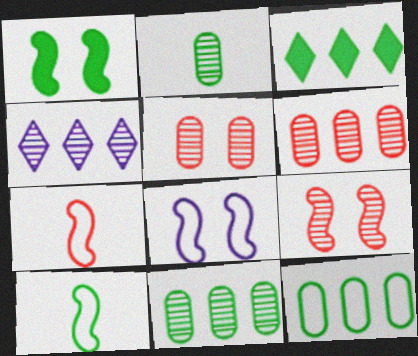[[1, 8, 9], 
[2, 4, 9]]